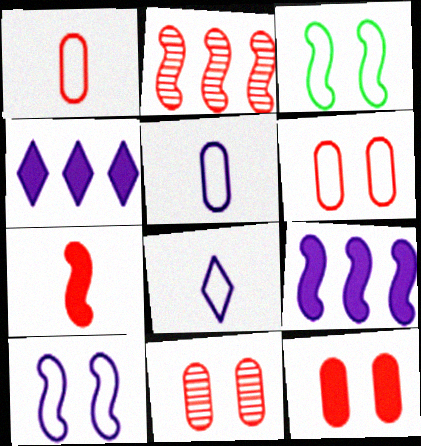[[6, 11, 12]]